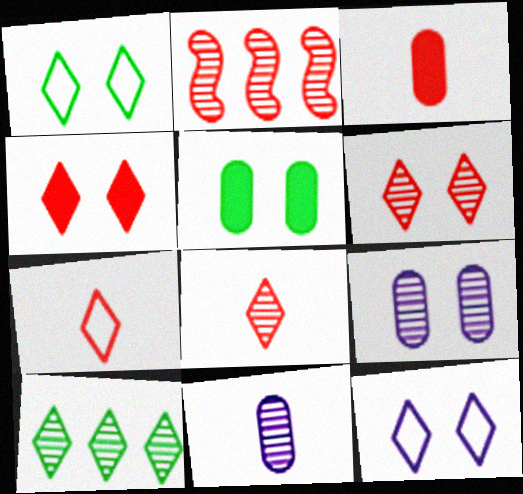[]